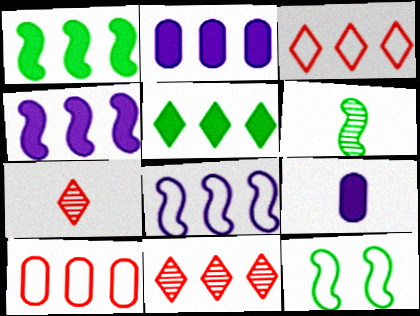[[1, 6, 12], 
[2, 7, 12], 
[9, 11, 12]]